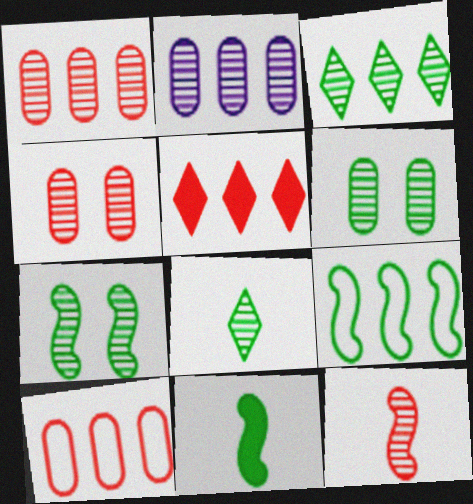[[2, 5, 9], 
[7, 9, 11]]